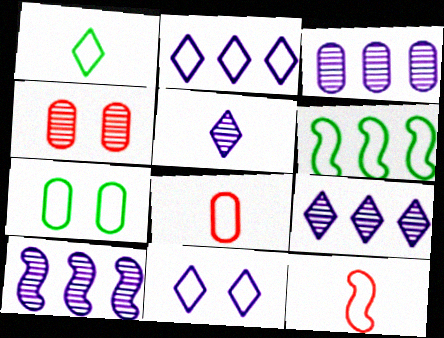[[1, 6, 7], 
[2, 7, 12], 
[3, 9, 10], 
[6, 8, 11]]